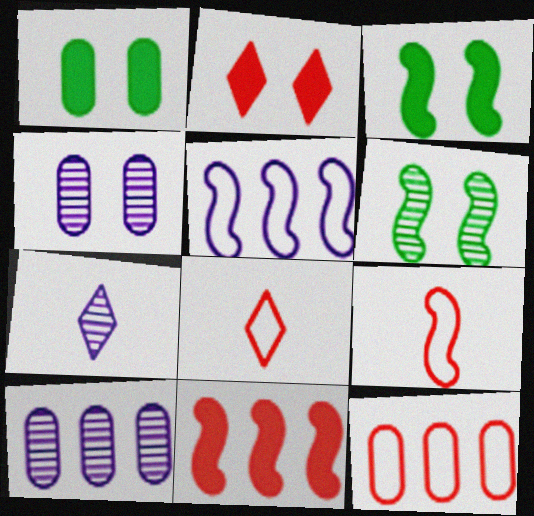[[3, 7, 12], 
[3, 8, 10]]